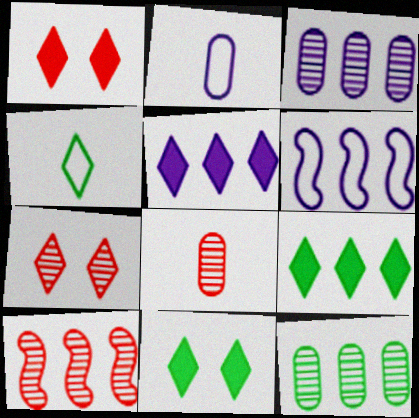[[2, 10, 11], 
[3, 5, 6], 
[4, 5, 7], 
[6, 8, 11], 
[7, 8, 10]]